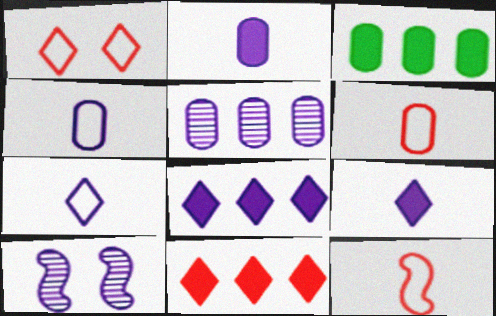[[4, 8, 10]]